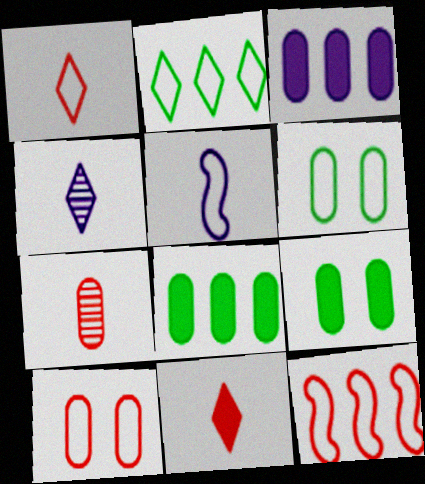[[1, 10, 12], 
[2, 5, 10], 
[3, 6, 7], 
[4, 9, 12]]